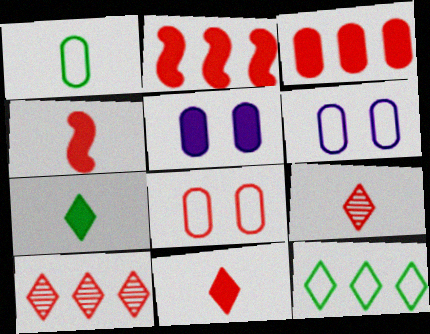[[2, 5, 7], 
[2, 8, 9], 
[4, 8, 10]]